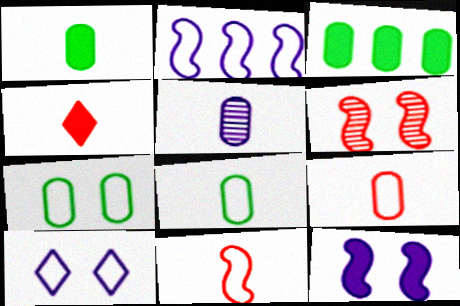[[1, 5, 9], 
[3, 4, 12]]